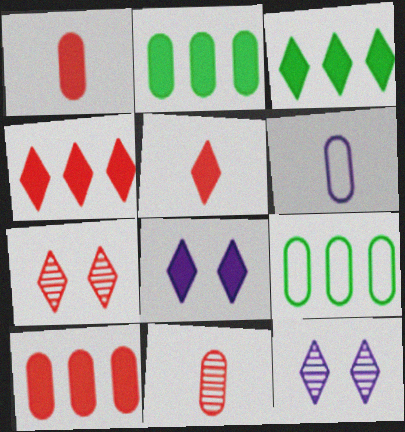[[3, 5, 8]]